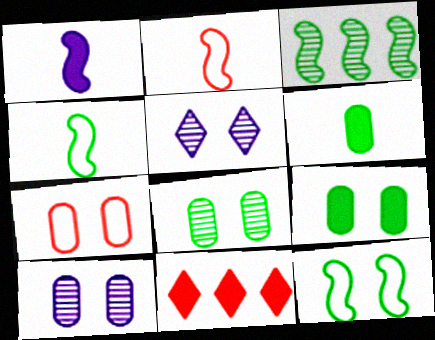[[1, 9, 11], 
[4, 10, 11], 
[7, 9, 10]]